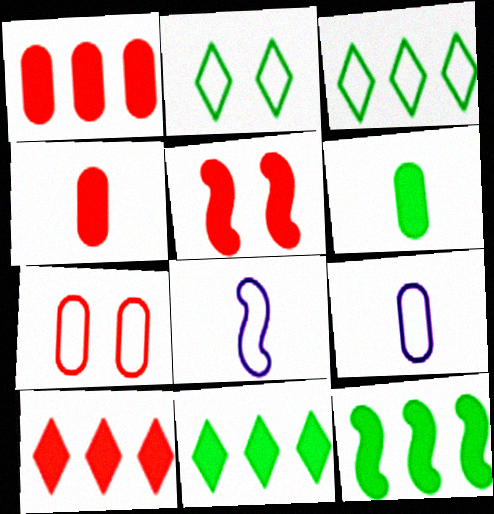[[3, 7, 8], 
[4, 5, 10]]